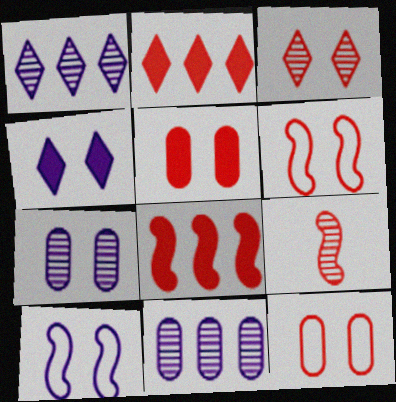[[2, 9, 12], 
[3, 5, 6], 
[4, 7, 10], 
[6, 8, 9]]